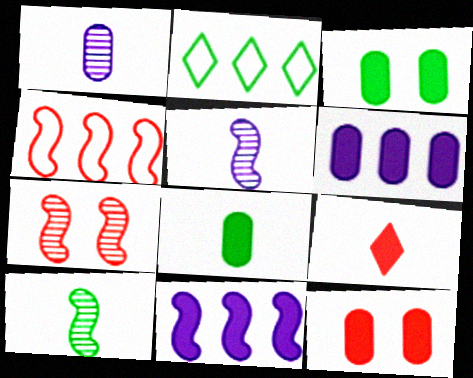[[2, 3, 10], 
[2, 5, 12], 
[3, 9, 11], 
[6, 8, 12]]